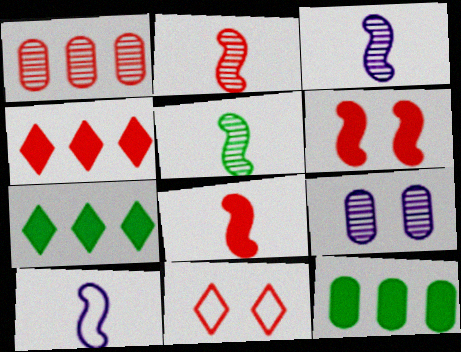[[1, 8, 11], 
[2, 3, 5], 
[3, 11, 12], 
[5, 8, 10]]